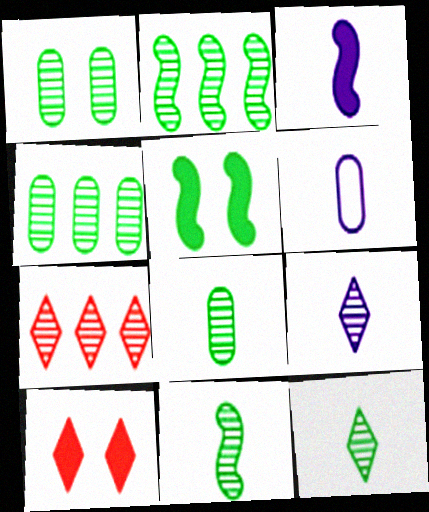[[1, 2, 12], 
[1, 4, 8], 
[2, 6, 10], 
[3, 6, 9], 
[5, 6, 7], 
[8, 11, 12]]